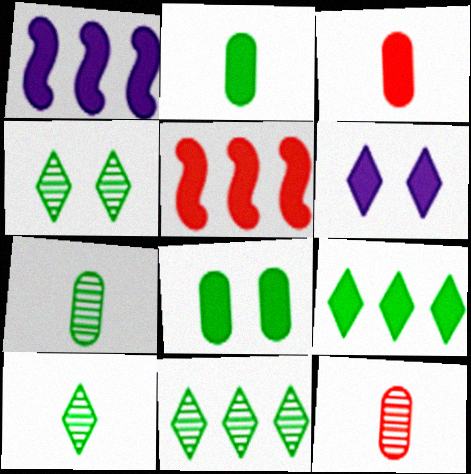[[2, 5, 6], 
[4, 10, 11]]